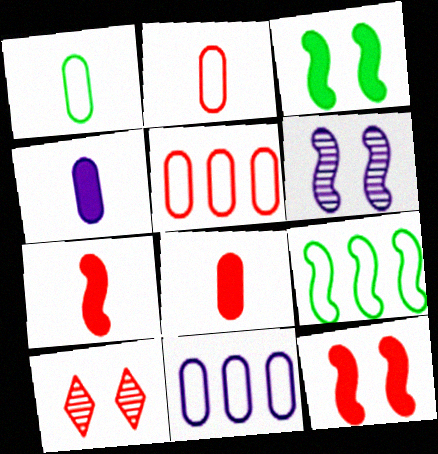[[4, 9, 10], 
[5, 7, 10], 
[6, 7, 9]]